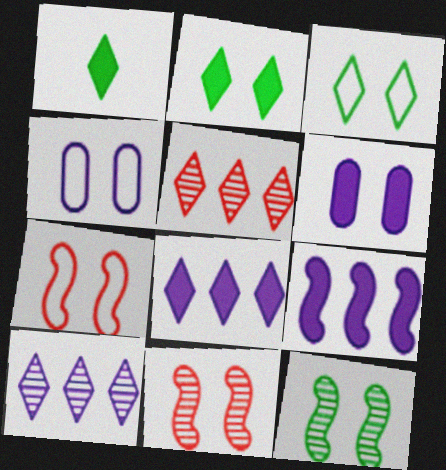[[2, 4, 11], 
[3, 4, 7], 
[3, 6, 11]]